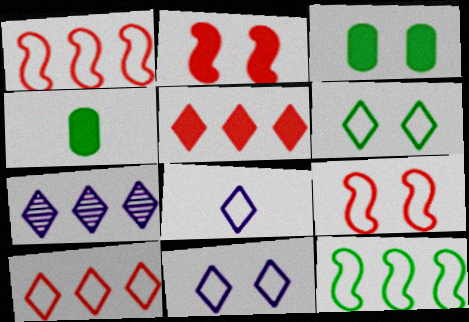[[4, 7, 9], 
[6, 8, 10]]